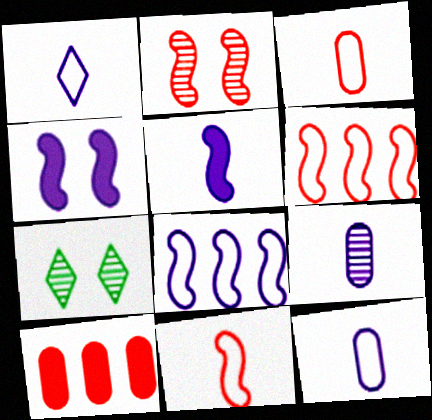[[1, 5, 9]]